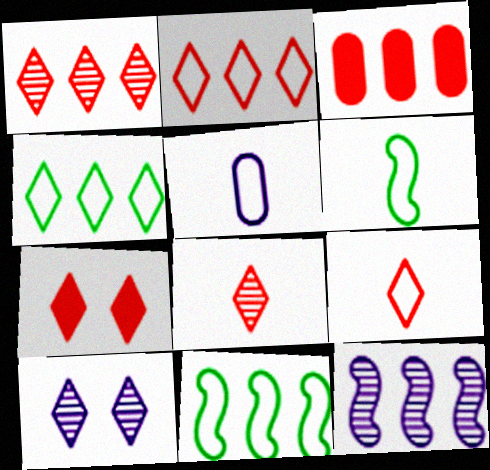[[1, 7, 9], 
[2, 7, 8], 
[3, 4, 12], 
[3, 6, 10], 
[5, 6, 9]]